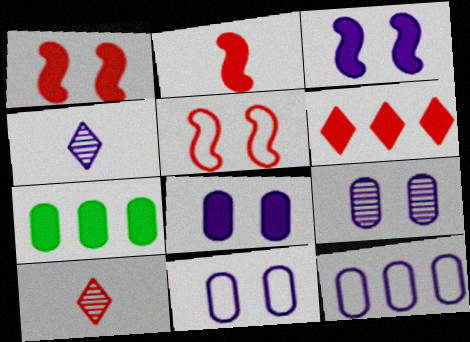[[3, 4, 12], 
[4, 5, 7], 
[8, 9, 11]]